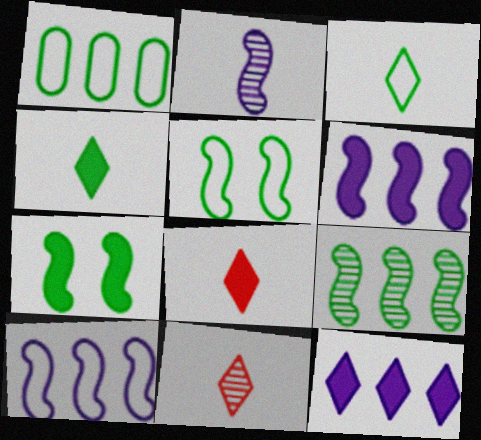[[1, 3, 5]]